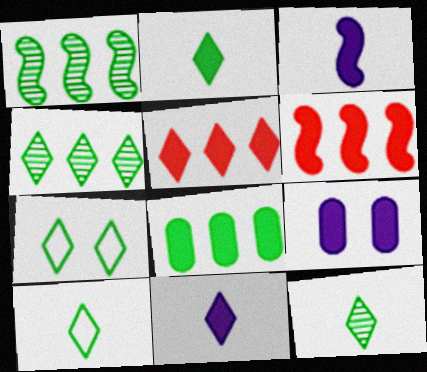[[2, 4, 7], 
[2, 6, 9], 
[2, 10, 12]]